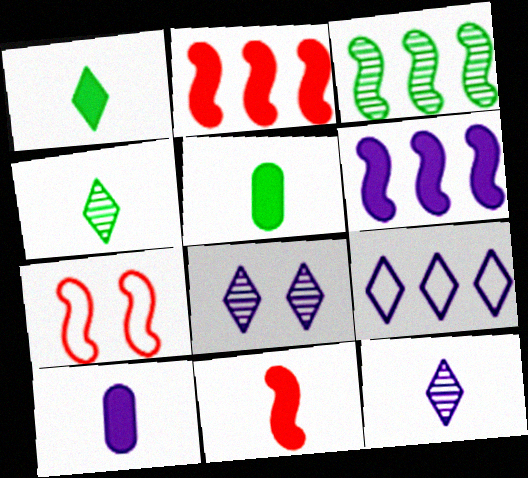[[1, 10, 11]]